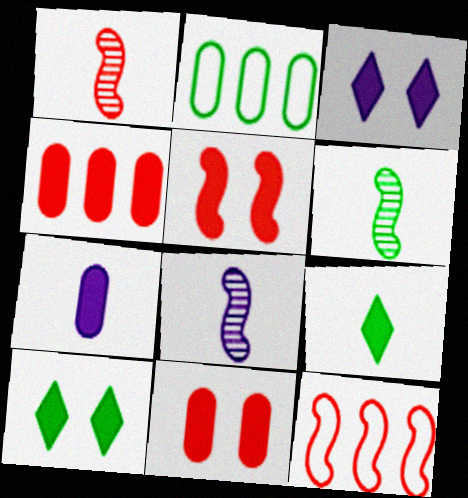[[1, 2, 3], 
[1, 5, 12], 
[1, 6, 8], 
[2, 6, 10]]